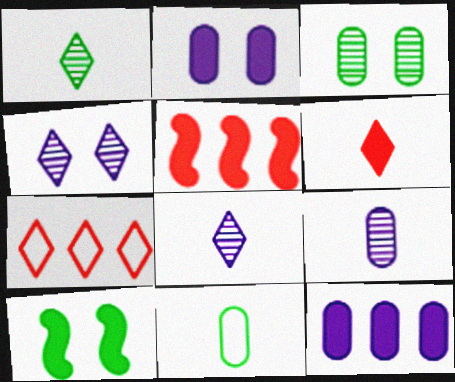[[4, 5, 11], 
[6, 10, 12], 
[7, 9, 10]]